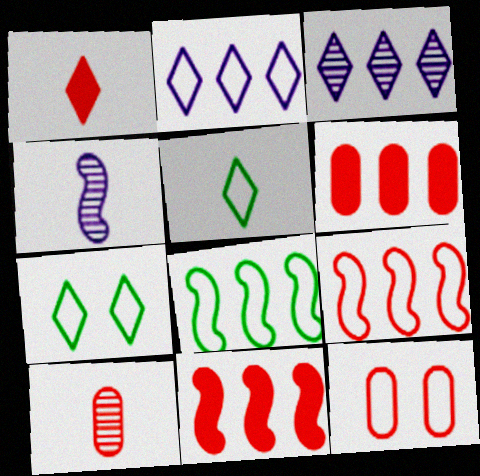[[1, 3, 7], 
[3, 6, 8], 
[4, 6, 7], 
[6, 10, 12]]